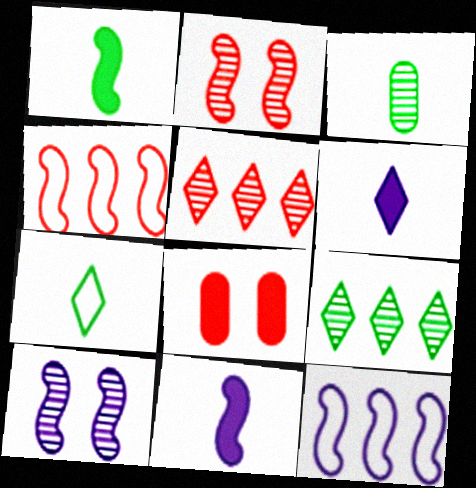[[1, 2, 12], 
[1, 3, 7], 
[1, 4, 10], 
[3, 5, 10], 
[10, 11, 12]]